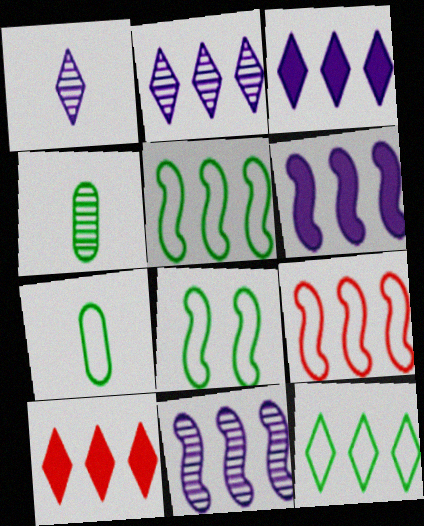[[2, 10, 12], 
[7, 8, 12]]